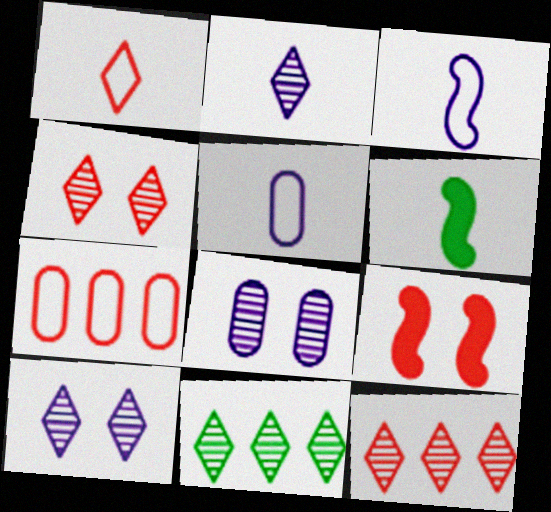[[2, 4, 11], 
[5, 9, 11], 
[6, 7, 10]]